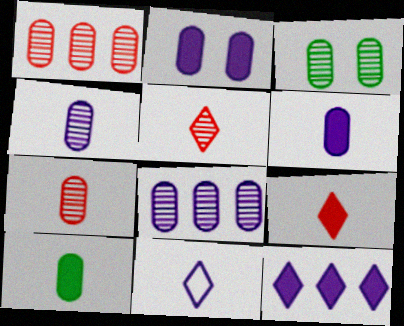[[1, 3, 4], 
[3, 7, 8]]